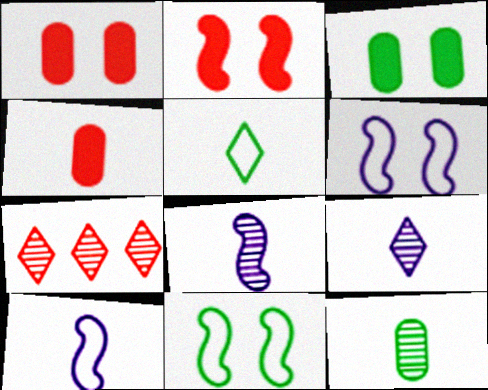[[3, 7, 10], 
[4, 5, 8]]